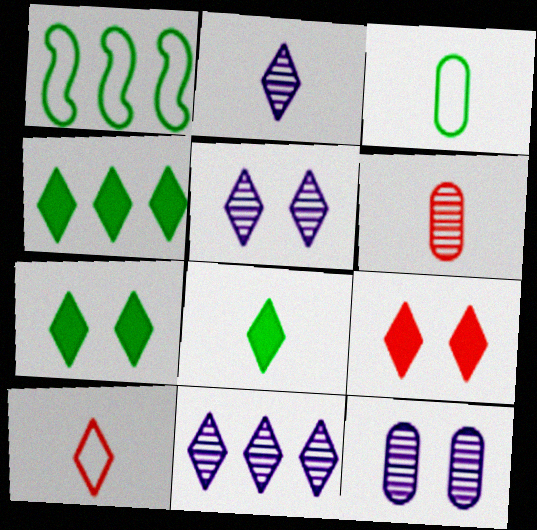[[2, 5, 11], 
[2, 8, 10], 
[4, 5, 10], 
[4, 7, 8], 
[7, 10, 11]]